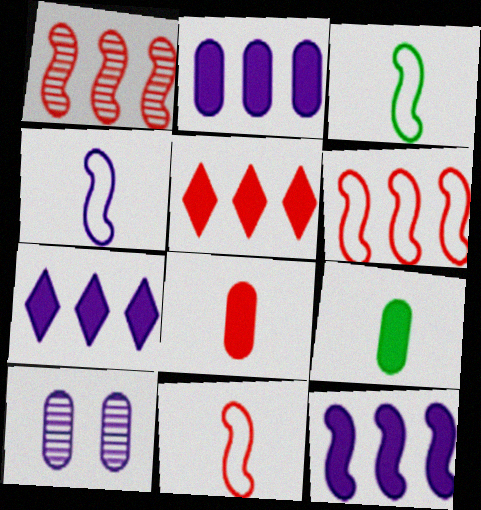[[2, 7, 12], 
[3, 4, 11], 
[3, 5, 10], 
[4, 7, 10]]